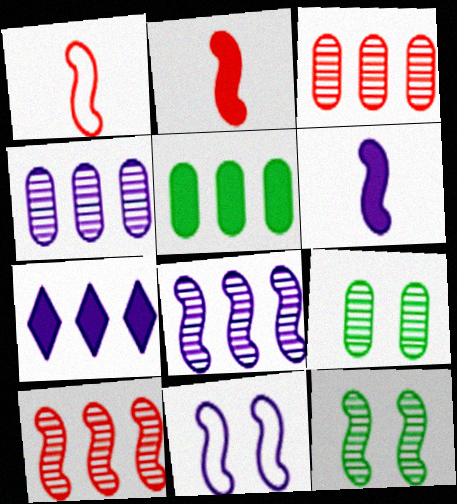[[1, 7, 9], 
[6, 8, 11]]